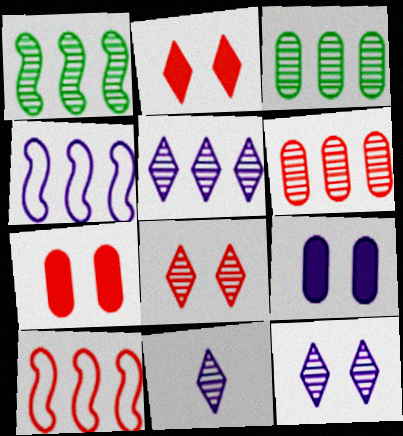[[1, 5, 6], 
[4, 9, 11], 
[5, 11, 12]]